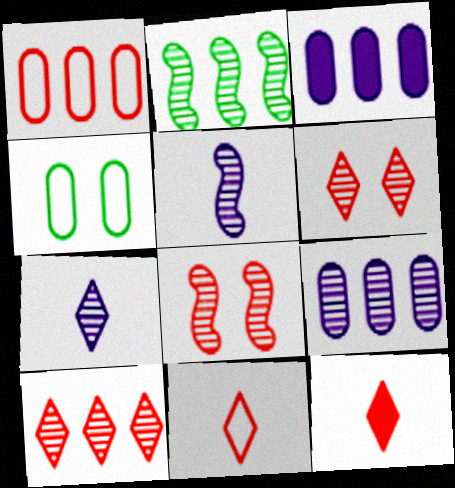[[1, 8, 12], 
[2, 5, 8], 
[2, 9, 10]]